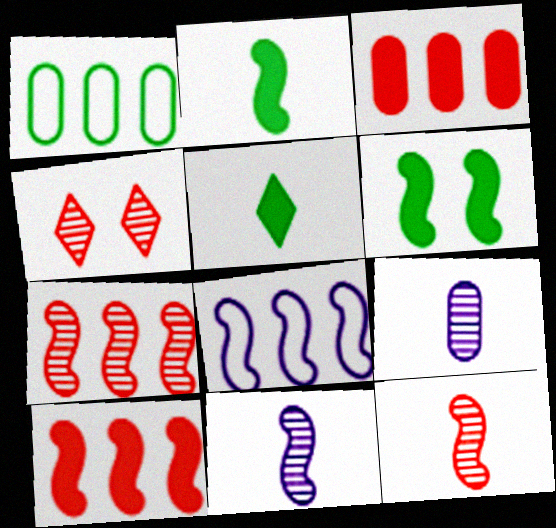[[6, 8, 12]]